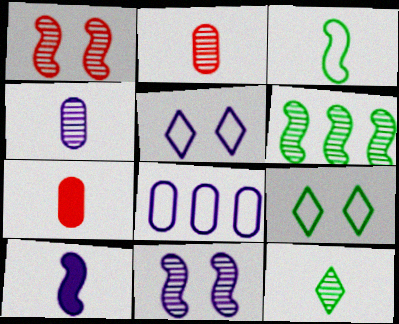[[5, 6, 7]]